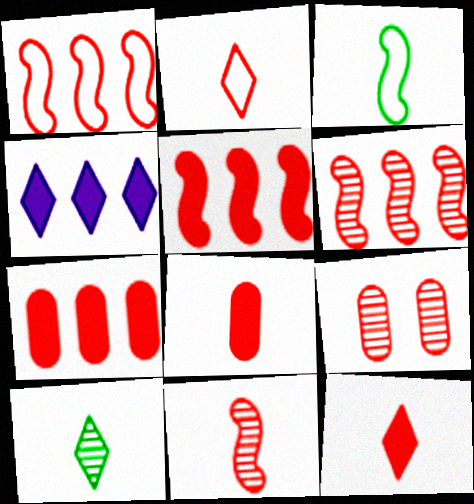[[1, 5, 6], 
[1, 9, 12], 
[2, 5, 9], 
[2, 8, 11], 
[3, 4, 9]]